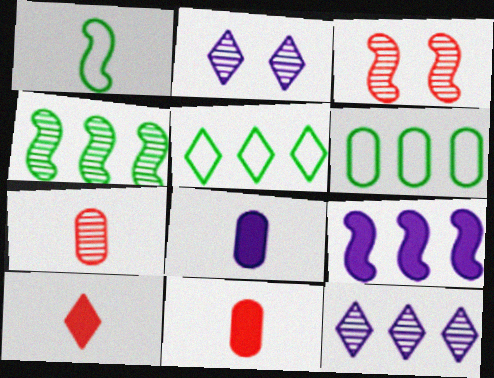[[1, 3, 9], 
[2, 4, 7], 
[2, 5, 10], 
[3, 5, 8]]